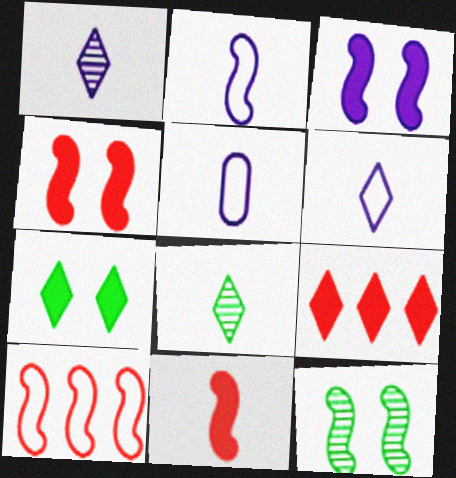[[2, 5, 6], 
[5, 8, 11], 
[5, 9, 12]]